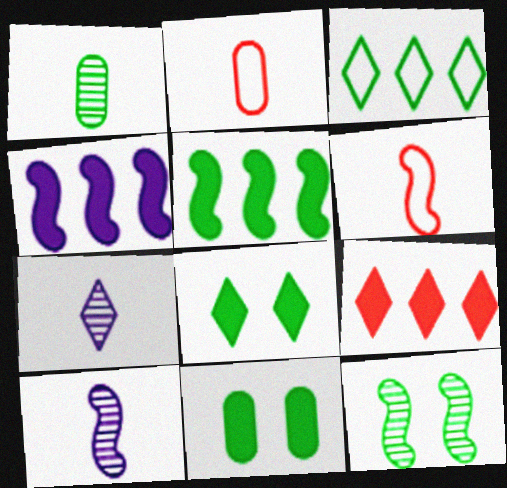[[4, 6, 12]]